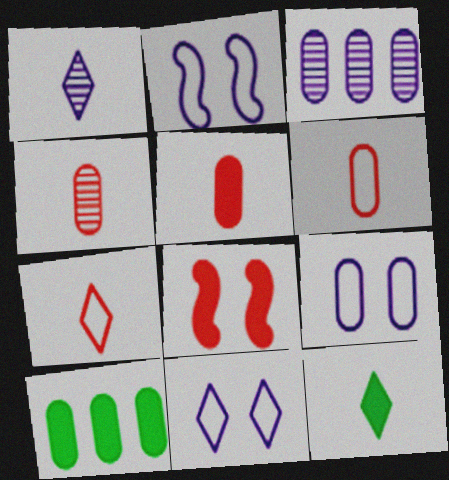[[1, 7, 12], 
[2, 9, 11], 
[4, 5, 6], 
[4, 9, 10]]